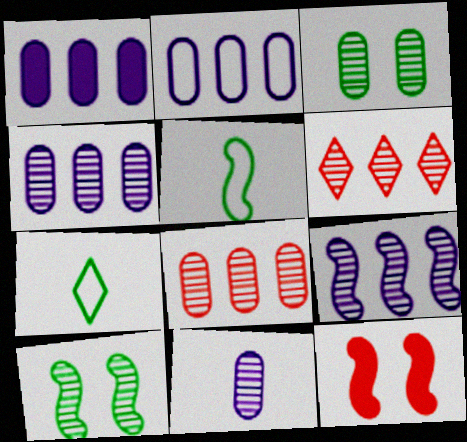[[1, 2, 4], 
[3, 8, 11], 
[4, 7, 12], 
[5, 9, 12], 
[6, 10, 11]]